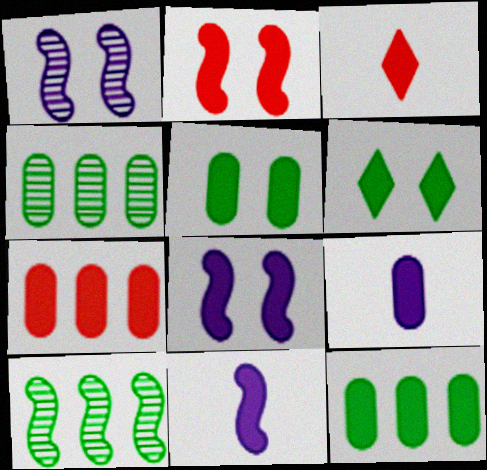[[2, 3, 7], 
[3, 8, 12], 
[5, 7, 9], 
[6, 7, 11]]